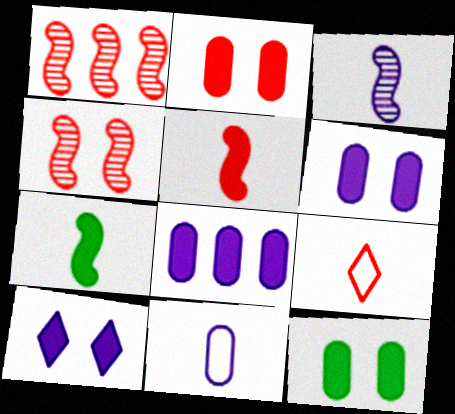[[1, 2, 9], 
[2, 6, 12]]